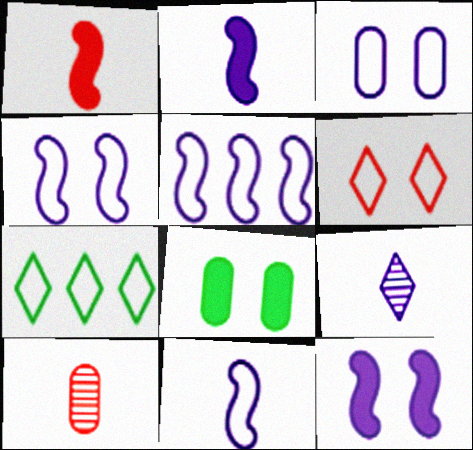[[4, 5, 11], 
[7, 10, 12]]